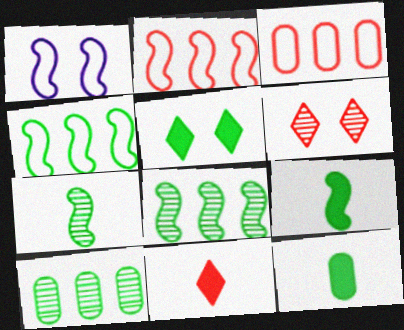[[1, 10, 11]]